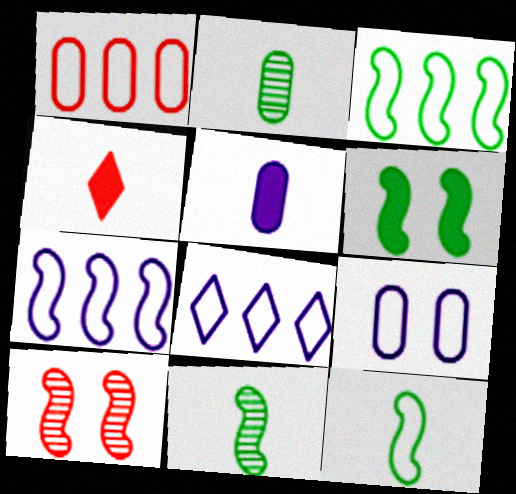[[1, 3, 8], 
[1, 4, 10], 
[3, 6, 11]]